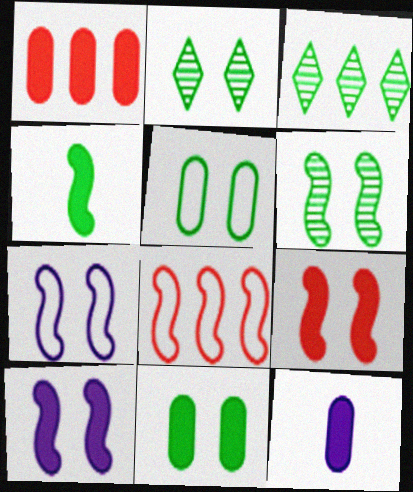[[1, 11, 12], 
[2, 8, 12], 
[3, 4, 5], 
[6, 7, 9]]